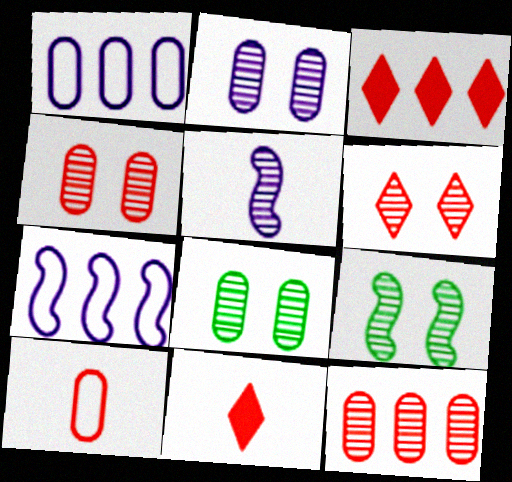[[1, 9, 11], 
[2, 4, 8], 
[2, 6, 9], 
[7, 8, 11]]